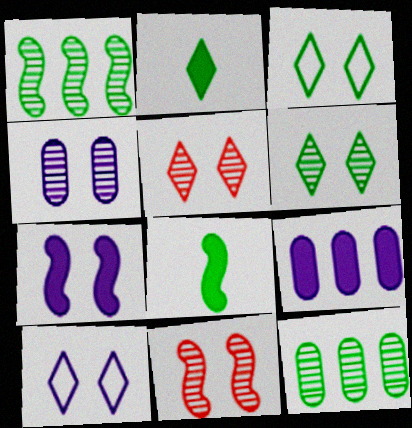[[3, 8, 12], 
[4, 6, 11], 
[4, 7, 10]]